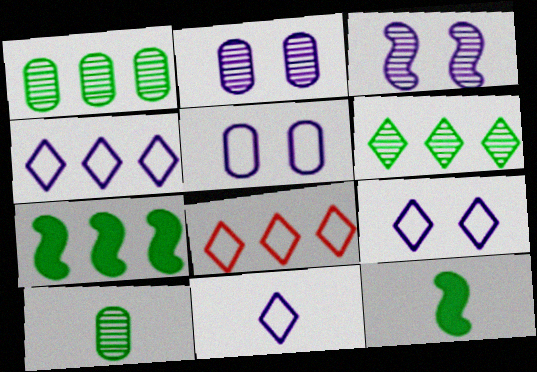[[2, 8, 12], 
[4, 9, 11]]